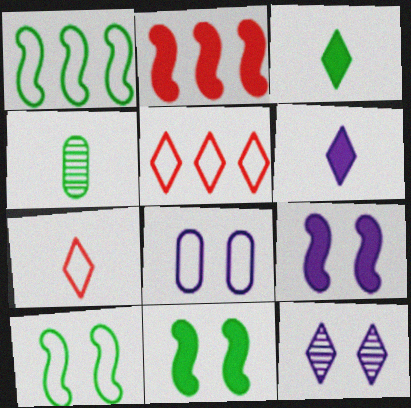[[1, 7, 8], 
[3, 5, 12], 
[4, 5, 9], 
[8, 9, 12]]